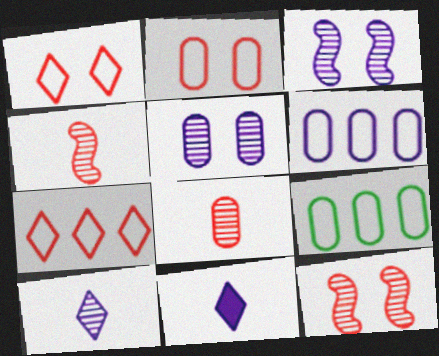[[3, 6, 11], 
[9, 11, 12]]